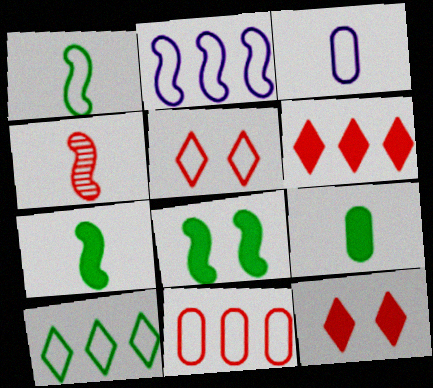[[2, 4, 8], 
[2, 10, 11], 
[4, 11, 12]]